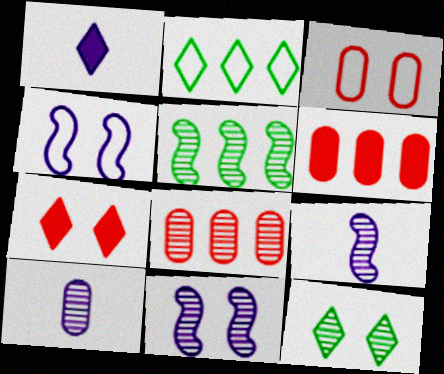[[1, 3, 5], 
[8, 9, 12]]